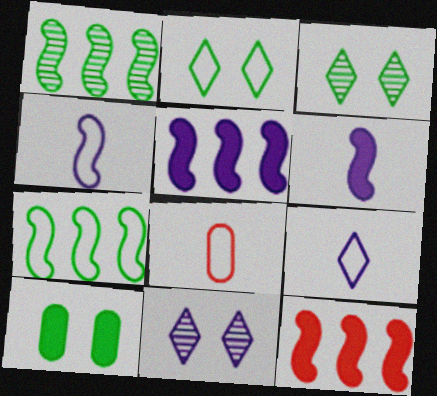[[3, 5, 8]]